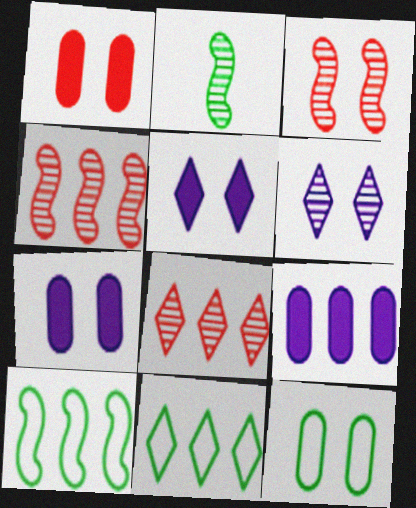[[3, 5, 12], 
[4, 9, 11], 
[8, 9, 10]]